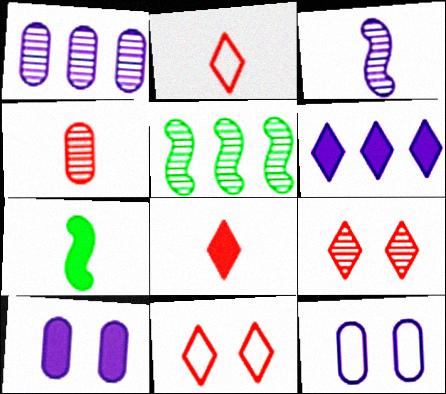[[1, 7, 11], 
[2, 5, 10], 
[3, 6, 12], 
[5, 8, 12]]